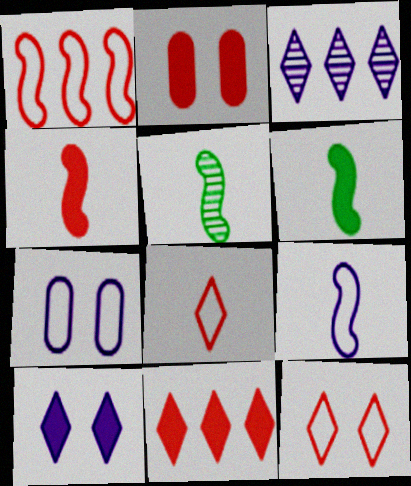[[2, 4, 11], 
[4, 5, 9], 
[5, 7, 11]]